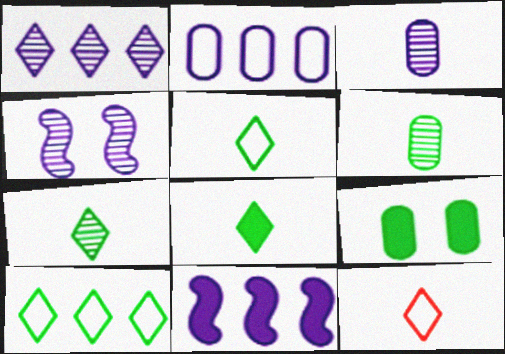[[1, 2, 11], 
[1, 3, 4], 
[5, 7, 8]]